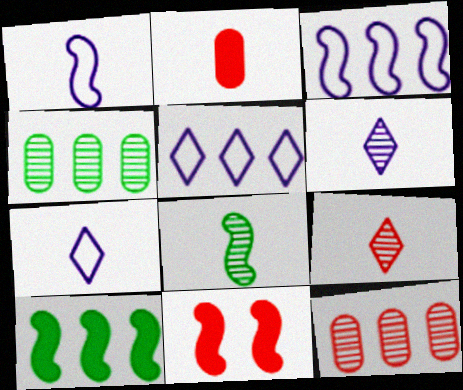[[2, 7, 8], 
[3, 8, 11], 
[4, 7, 11], 
[5, 10, 12]]